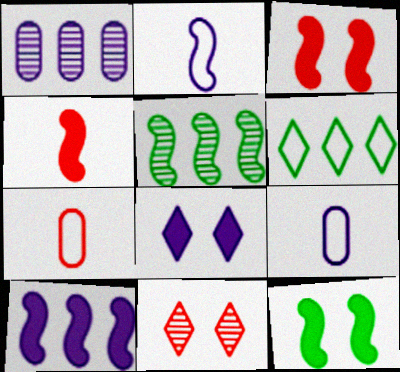[[1, 2, 8], 
[2, 3, 5], 
[4, 10, 12], 
[5, 7, 8]]